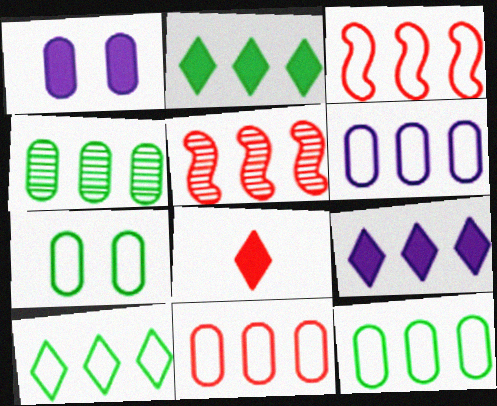[[2, 5, 6], 
[3, 4, 9], 
[3, 6, 10], 
[5, 9, 12], 
[6, 11, 12]]